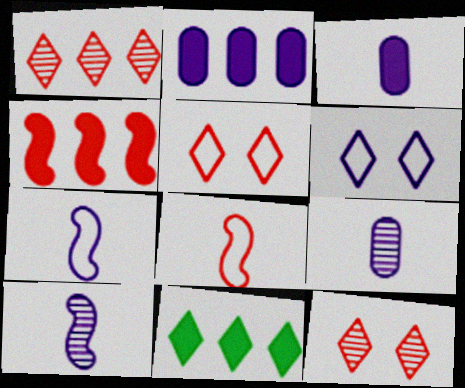[[2, 4, 11], 
[2, 6, 10]]